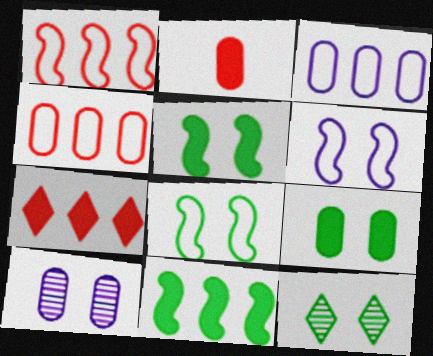[[8, 9, 12]]